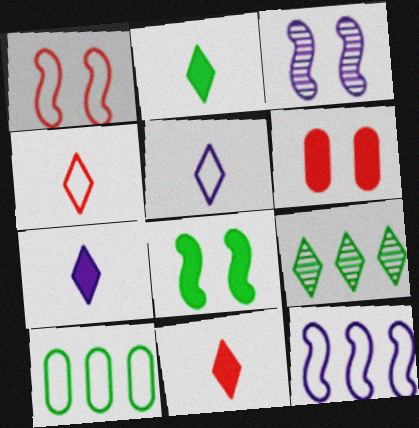[[1, 3, 8], 
[1, 5, 10], 
[2, 7, 11], 
[3, 10, 11]]